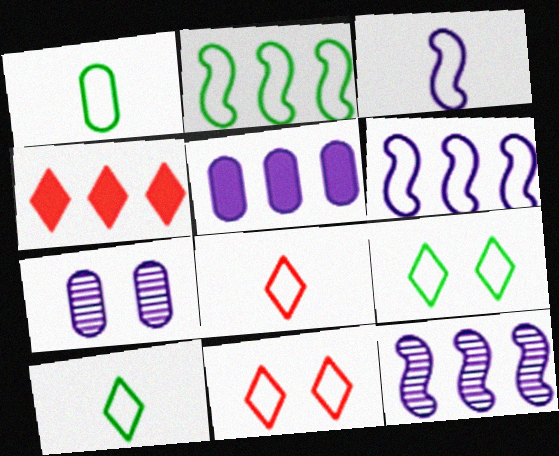[[1, 2, 9], 
[1, 3, 8], 
[1, 6, 11]]